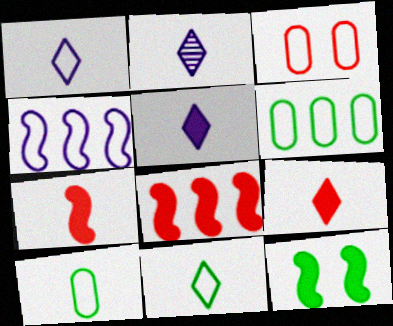[[1, 2, 5], 
[2, 7, 10], 
[2, 9, 11], 
[3, 4, 11]]